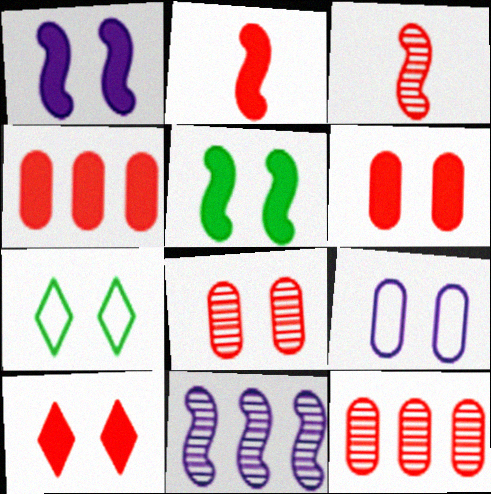[[1, 7, 8], 
[2, 4, 10]]